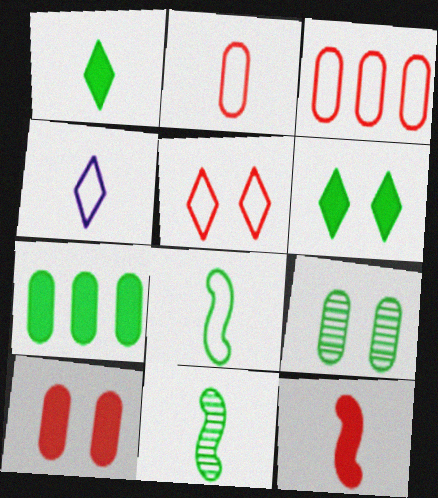[[2, 4, 8]]